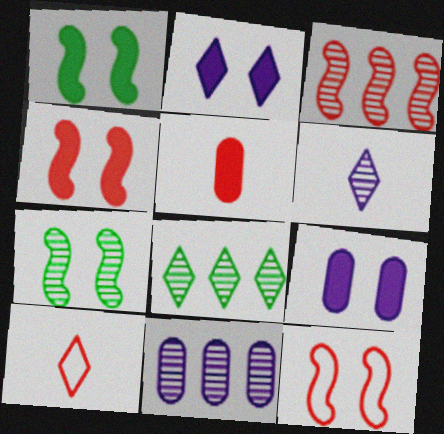[[1, 10, 11], 
[2, 8, 10], 
[3, 8, 11]]